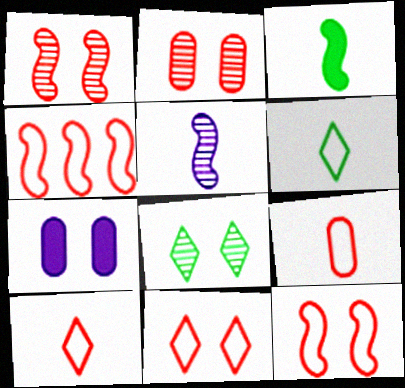[[4, 9, 11], 
[7, 8, 12]]